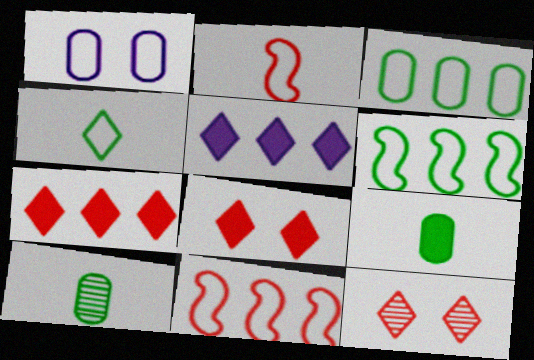[[1, 4, 11], 
[4, 5, 12]]